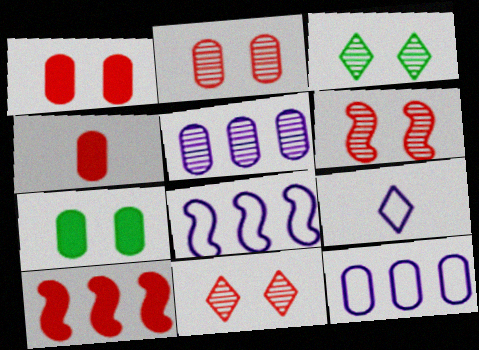[[2, 6, 11], 
[3, 4, 8]]